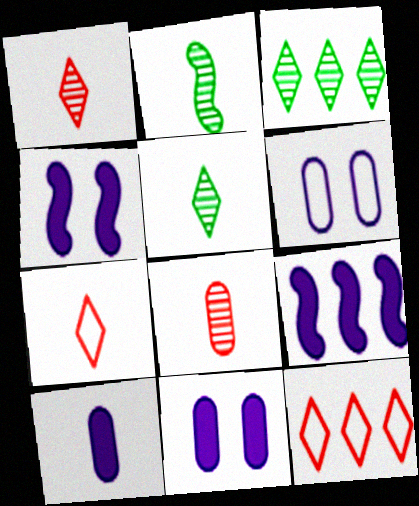[[2, 7, 10], 
[2, 11, 12]]